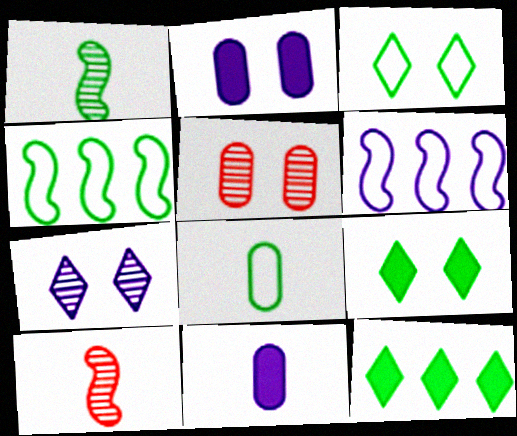[[3, 4, 8], 
[6, 7, 11]]